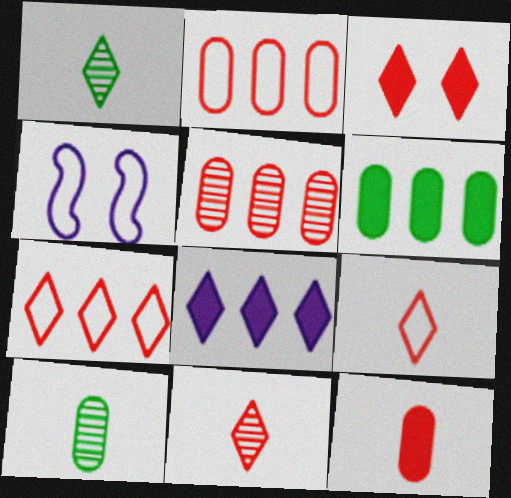[[3, 7, 11], 
[4, 6, 11]]